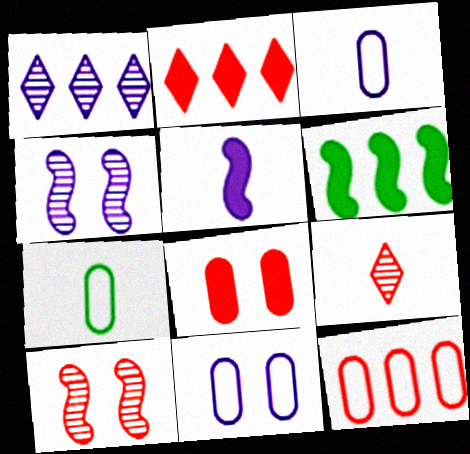[[1, 5, 11], 
[1, 6, 12], 
[2, 4, 7], 
[5, 7, 9], 
[6, 9, 11], 
[7, 11, 12]]